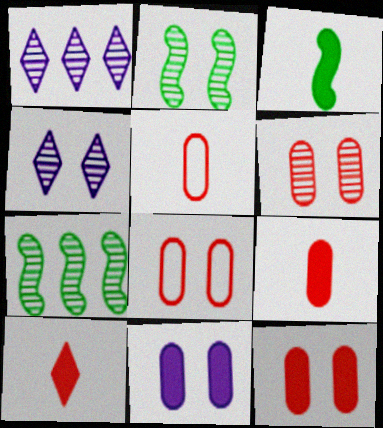[[1, 3, 8], 
[2, 4, 6], 
[6, 8, 12]]